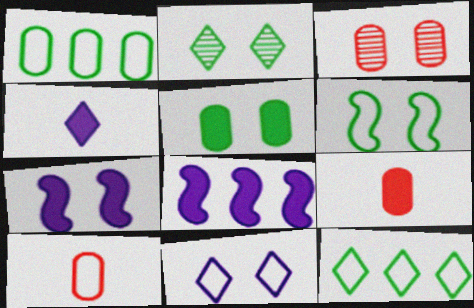[[2, 5, 6], 
[2, 8, 10]]